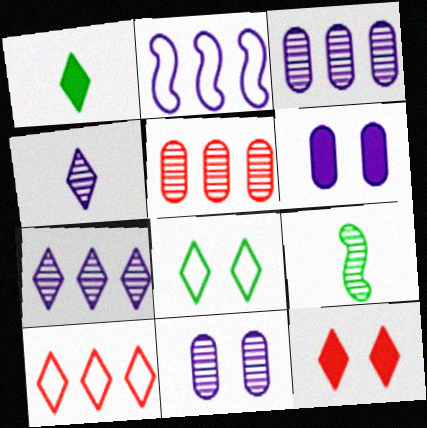[[2, 4, 6], 
[6, 9, 10]]